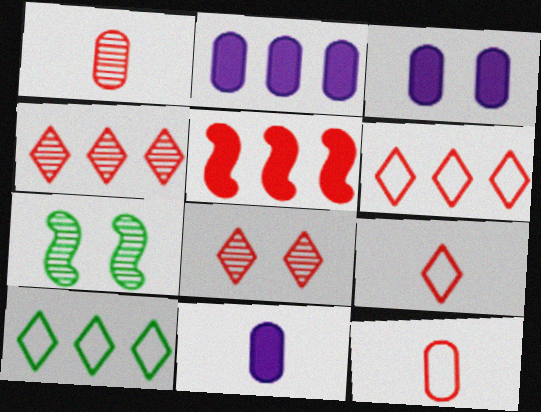[[2, 3, 11], 
[2, 7, 9], 
[5, 8, 12], 
[6, 7, 11]]